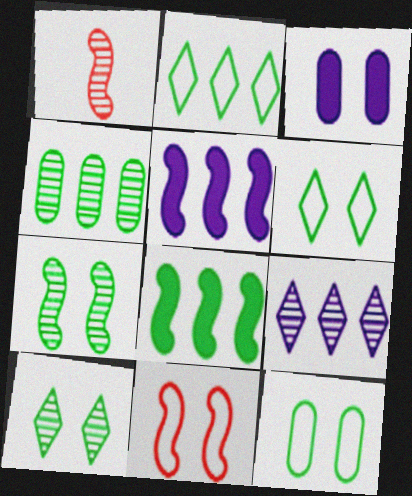[[1, 2, 3], 
[2, 4, 8], 
[3, 10, 11]]